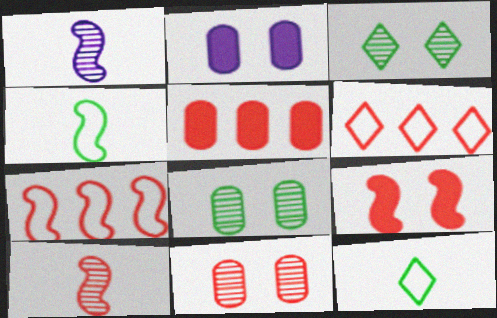[[7, 9, 10]]